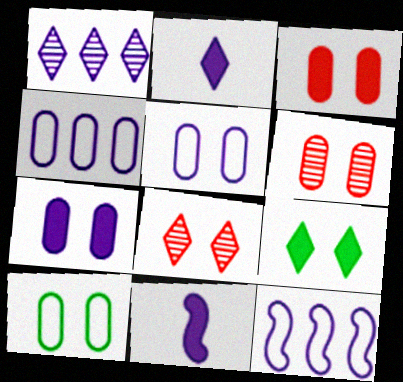[[1, 5, 11], 
[6, 7, 10]]